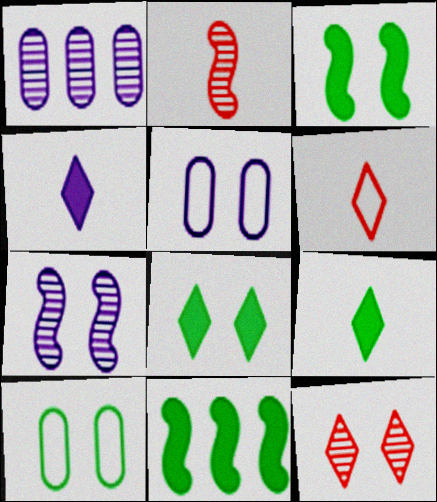[[1, 3, 6], 
[3, 5, 12]]